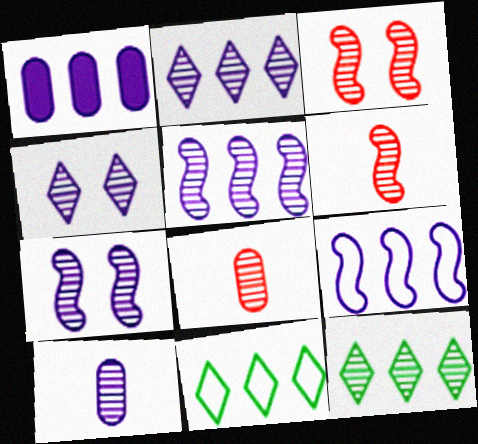[[1, 2, 9], 
[2, 7, 10], 
[3, 10, 12], 
[4, 5, 10], 
[7, 8, 12]]